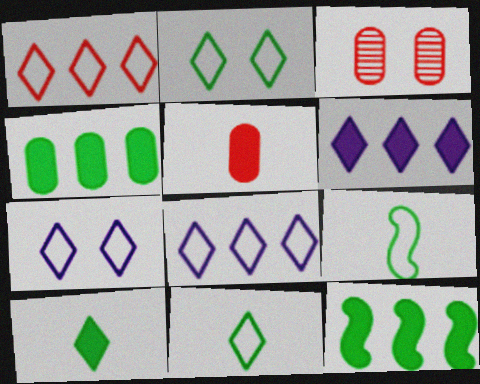[[1, 7, 11], 
[3, 6, 9]]